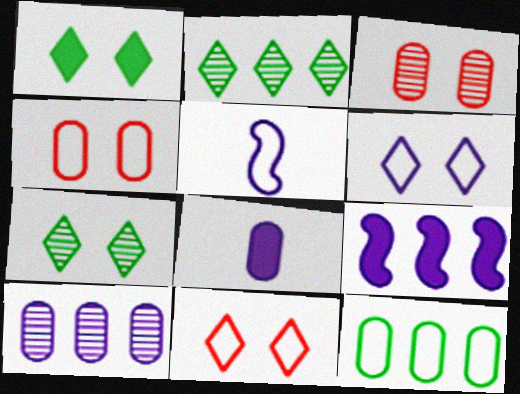[[3, 8, 12], 
[5, 11, 12]]